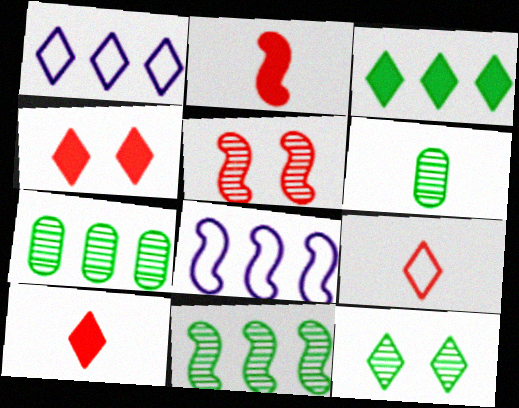[[1, 10, 12], 
[4, 6, 8], 
[6, 11, 12]]